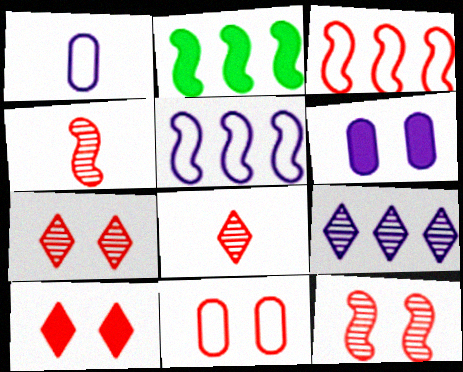[[1, 2, 7], 
[10, 11, 12]]